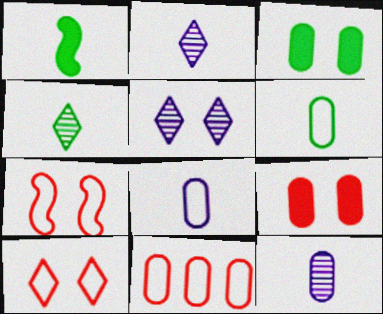[[1, 4, 6], 
[1, 5, 11], 
[3, 5, 7], 
[3, 11, 12]]